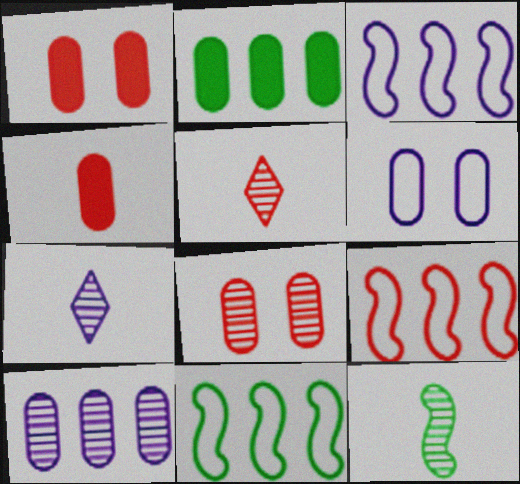[[1, 5, 9], 
[1, 7, 11], 
[3, 9, 11]]